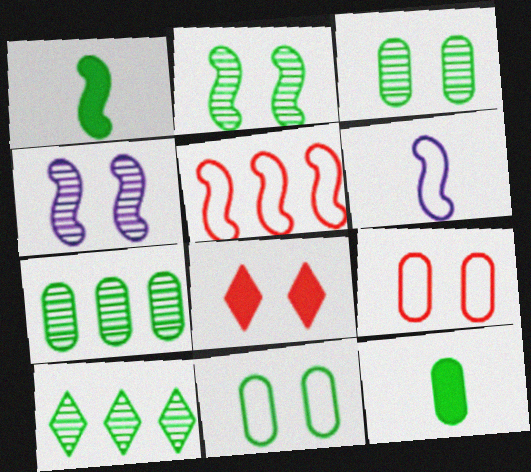[[1, 4, 5], 
[1, 10, 11], 
[4, 8, 11], 
[6, 7, 8], 
[7, 11, 12]]